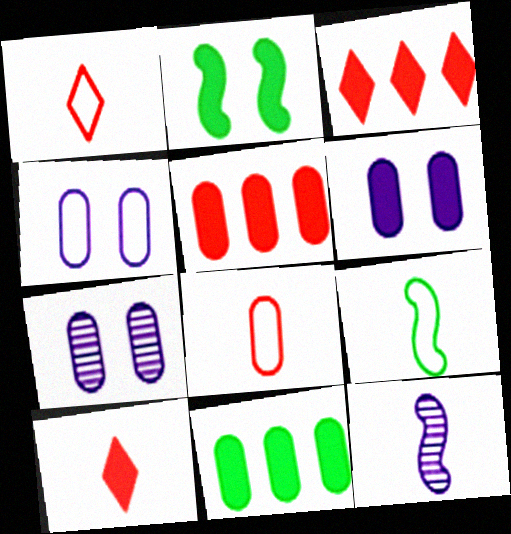[[3, 7, 9], 
[4, 6, 7], 
[7, 8, 11]]